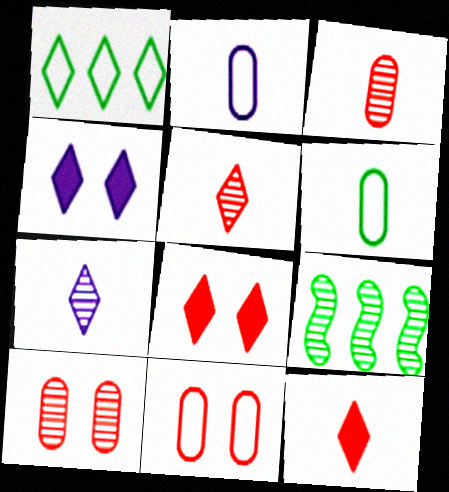[[1, 4, 5], 
[1, 7, 8], 
[2, 8, 9], 
[7, 9, 10]]